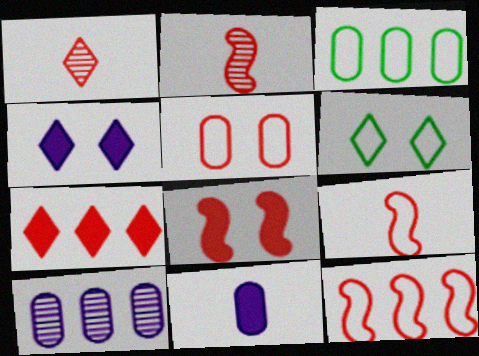[[2, 3, 4], 
[2, 5, 7], 
[2, 8, 12]]